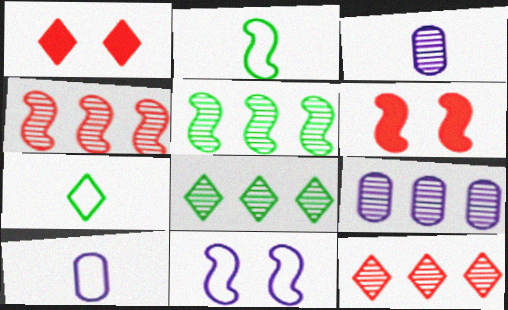[[1, 2, 9], 
[1, 5, 10], 
[4, 8, 9], 
[5, 9, 12], 
[6, 7, 9], 
[6, 8, 10]]